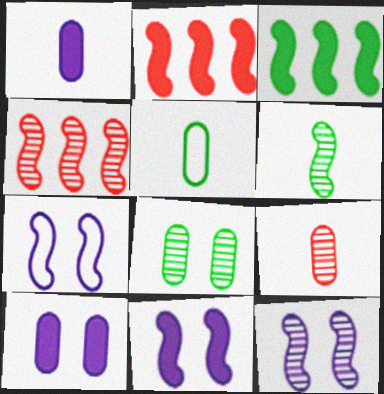[[1, 5, 9], 
[2, 6, 7], 
[4, 6, 12], 
[7, 11, 12]]